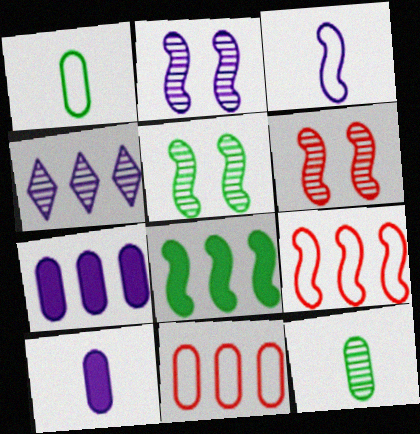[[2, 5, 6], 
[3, 6, 8], 
[4, 6, 12], 
[4, 8, 11]]